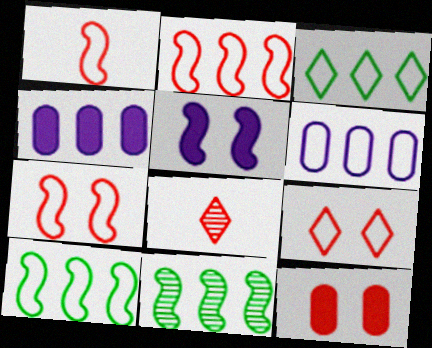[[1, 2, 7], 
[1, 5, 11], 
[2, 3, 6], 
[2, 8, 12]]